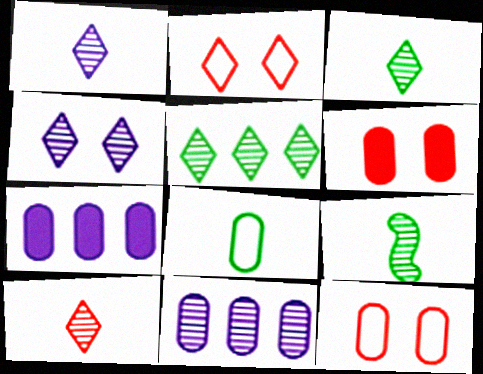[[1, 3, 10], 
[2, 7, 9], 
[4, 5, 10], 
[6, 8, 11]]